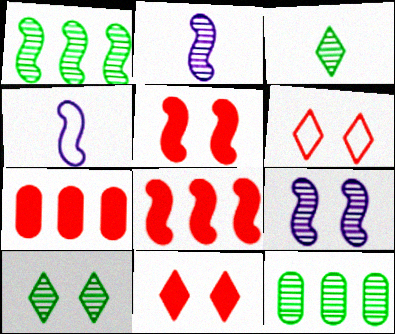[[1, 4, 5], 
[4, 7, 10], 
[4, 11, 12]]